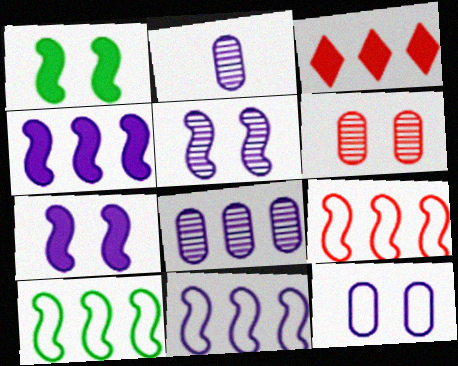[[3, 8, 10], 
[9, 10, 11]]